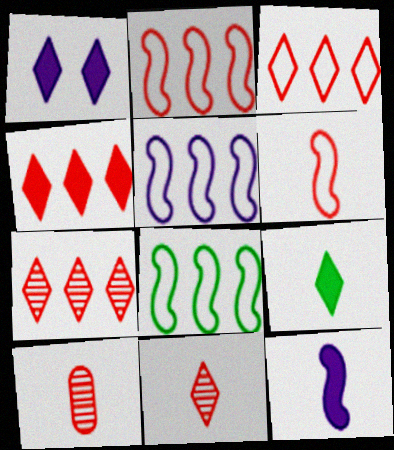[[1, 4, 9], 
[1, 8, 10], 
[2, 5, 8], 
[3, 4, 7]]